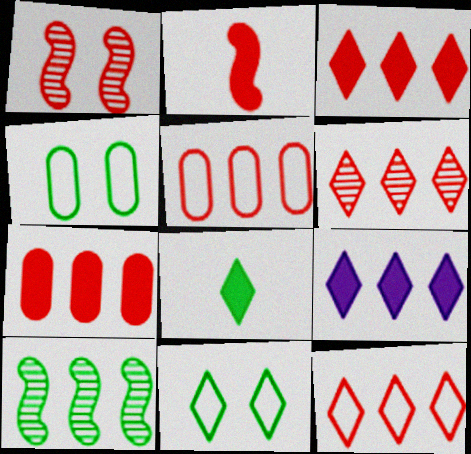[[3, 6, 12], 
[4, 8, 10], 
[5, 9, 10]]